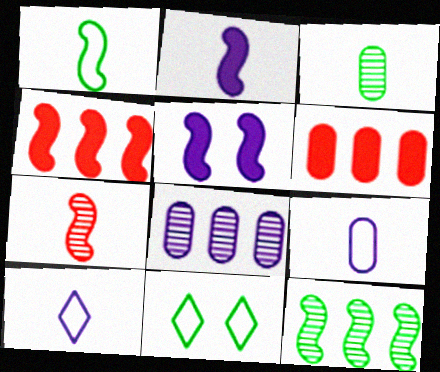[[1, 2, 7], 
[5, 8, 10]]